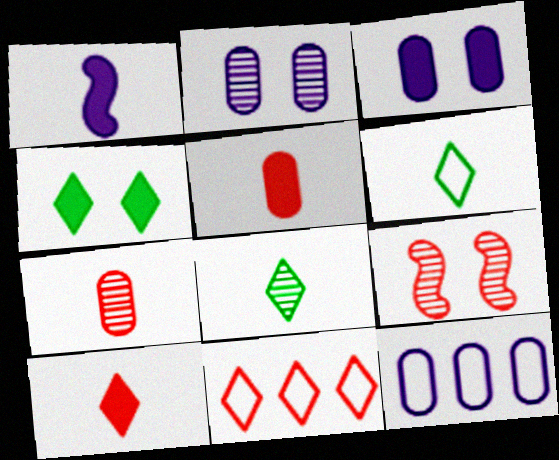[[1, 6, 7], 
[5, 9, 11]]